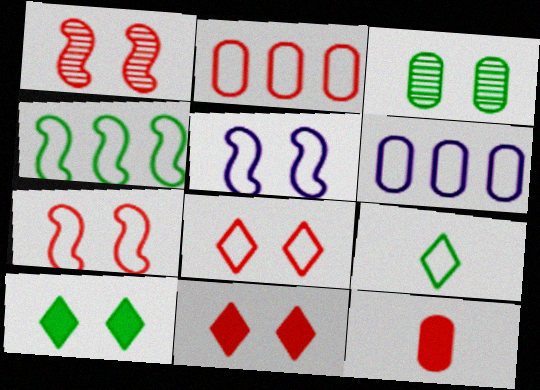[[2, 5, 9], 
[3, 5, 11], 
[3, 6, 12], 
[6, 7, 9]]